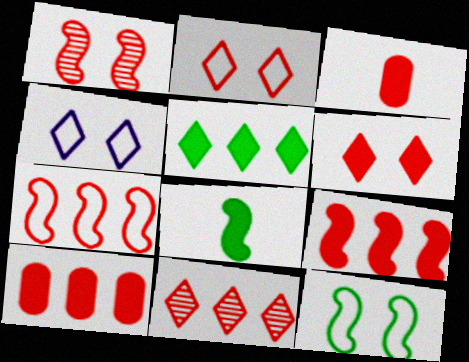[[3, 6, 9], 
[7, 10, 11]]